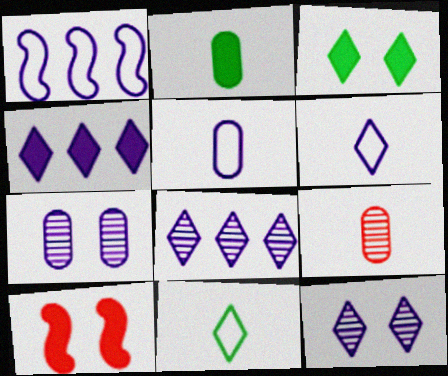[[1, 3, 9], 
[2, 4, 10], 
[2, 5, 9], 
[4, 6, 12]]